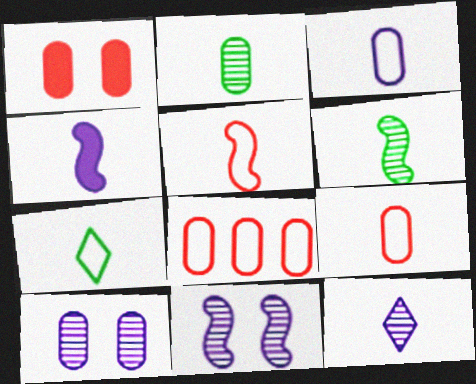[[3, 4, 12], 
[3, 5, 7], 
[4, 5, 6]]